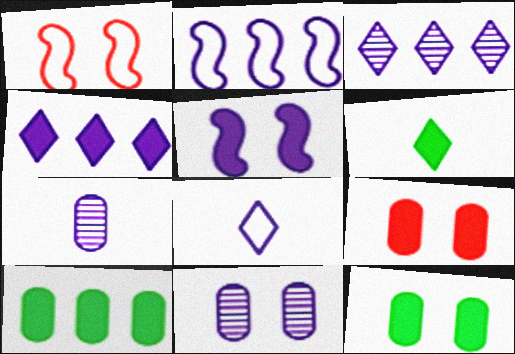[]